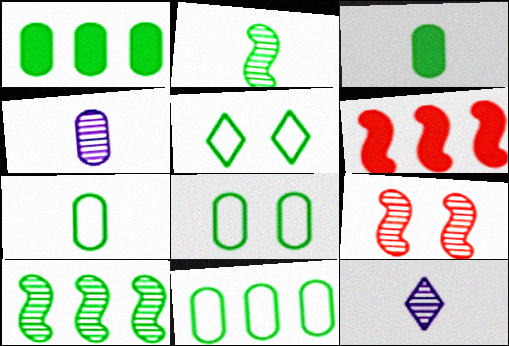[[1, 2, 5], 
[3, 5, 10], 
[4, 5, 6], 
[6, 8, 12], 
[7, 8, 11]]